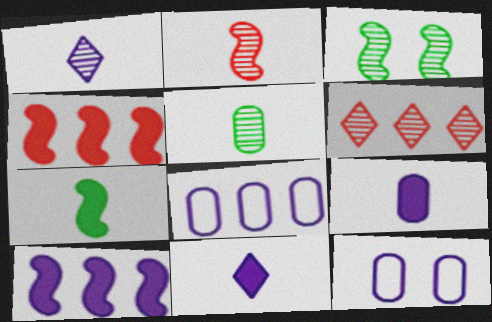[[1, 2, 5], 
[1, 10, 12], 
[6, 7, 12]]